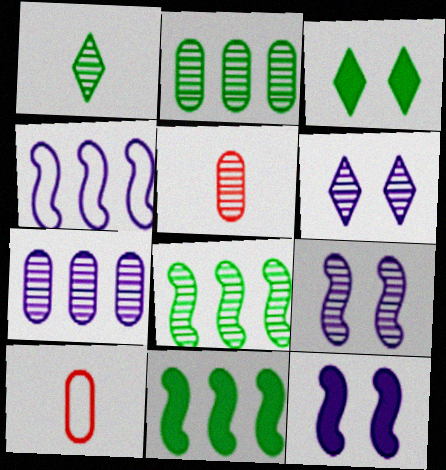[[3, 4, 5], 
[5, 6, 8], 
[6, 10, 11]]